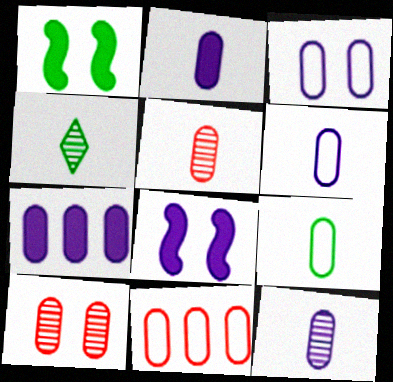[[2, 5, 9], 
[2, 6, 12], 
[3, 7, 12], 
[3, 9, 11], 
[4, 8, 11], 
[7, 9, 10]]